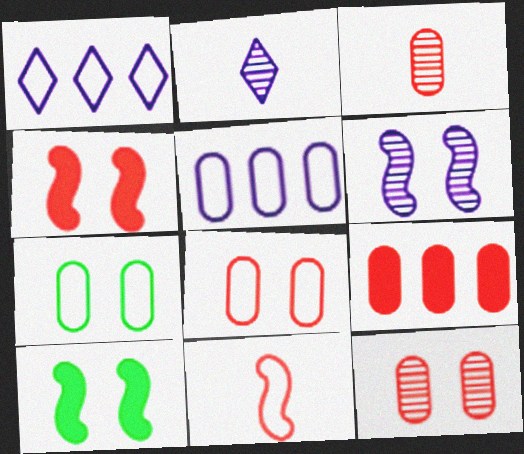[[1, 3, 10], 
[1, 7, 11], 
[3, 8, 9]]